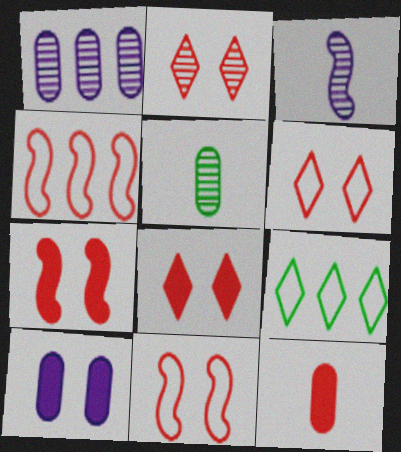[[2, 4, 12], 
[2, 6, 8]]